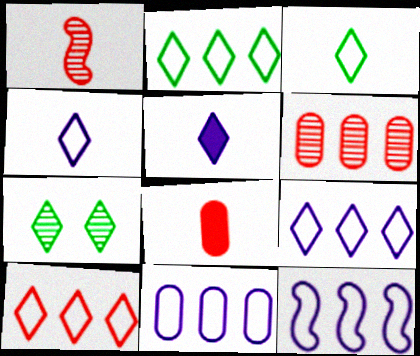[[2, 9, 10], 
[5, 7, 10], 
[7, 8, 12], 
[9, 11, 12]]